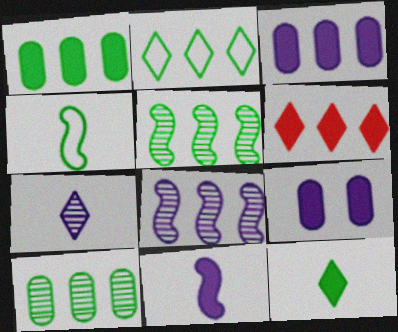[[1, 2, 5]]